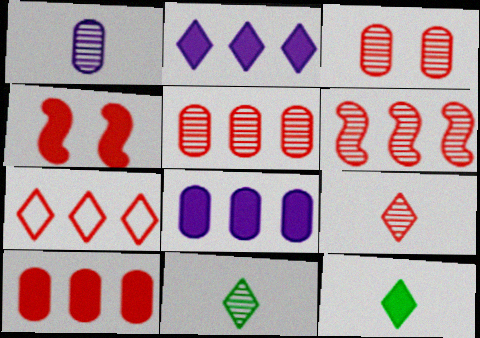[[3, 6, 9], 
[4, 8, 12], 
[6, 7, 10]]